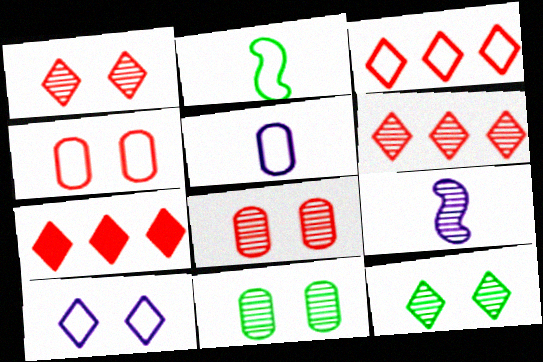[[3, 6, 7], 
[6, 9, 11]]